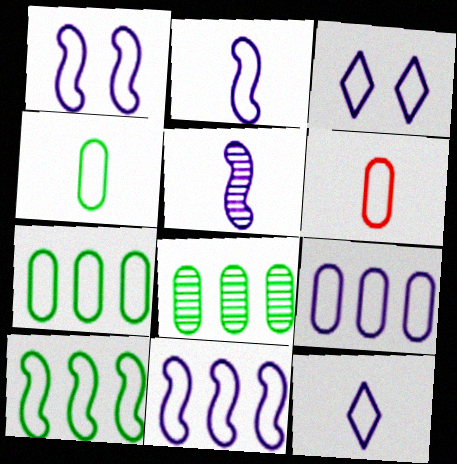[[1, 2, 11], 
[1, 9, 12], 
[2, 3, 9], 
[3, 6, 10]]